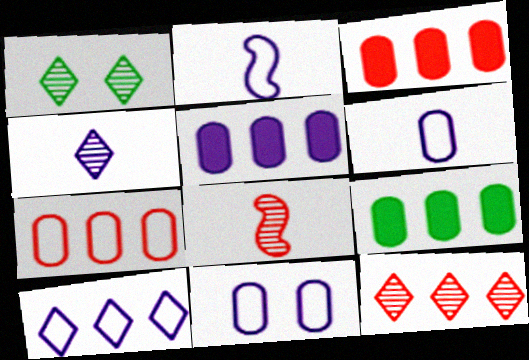[[1, 2, 3], 
[1, 4, 12], 
[2, 10, 11], 
[3, 5, 9]]